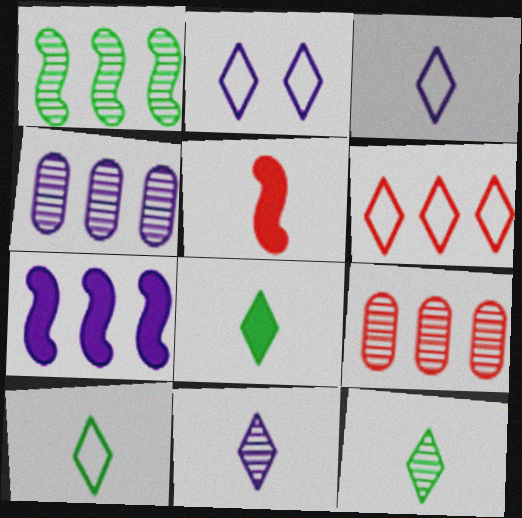[[2, 6, 10], 
[8, 10, 12]]